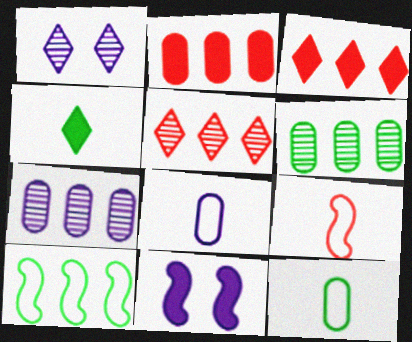[[2, 4, 11], 
[3, 7, 10], 
[5, 11, 12]]